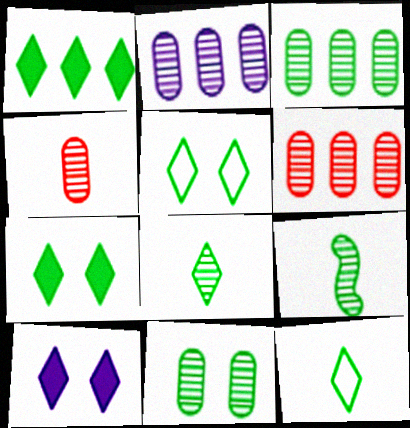[[1, 5, 8], 
[2, 3, 6], 
[2, 4, 11]]